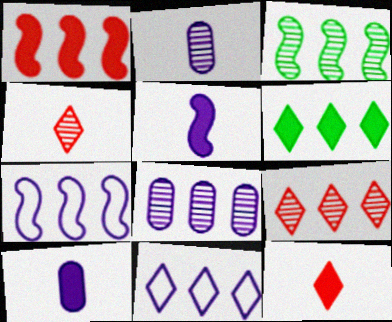[[1, 3, 7], 
[3, 8, 9], 
[6, 9, 11]]